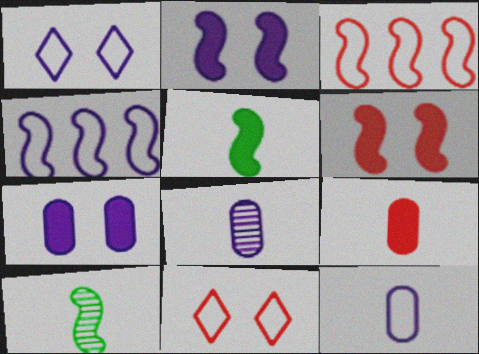[[1, 4, 12], 
[2, 3, 10], 
[4, 6, 10]]